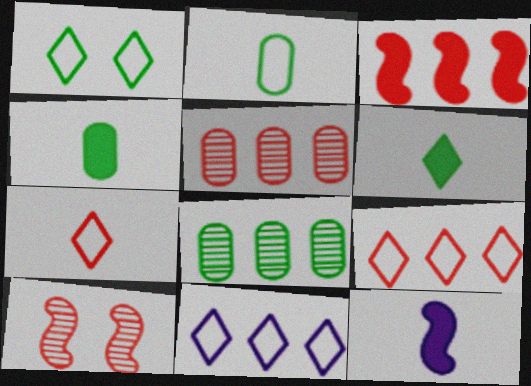[[1, 5, 12], 
[1, 7, 11], 
[3, 5, 9], 
[3, 8, 11], 
[4, 10, 11]]